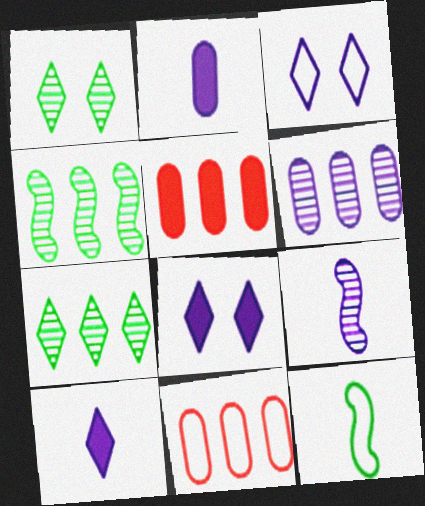[[3, 11, 12]]